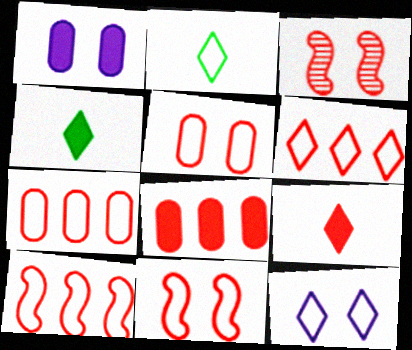[[2, 6, 12], 
[3, 7, 9], 
[6, 7, 10]]